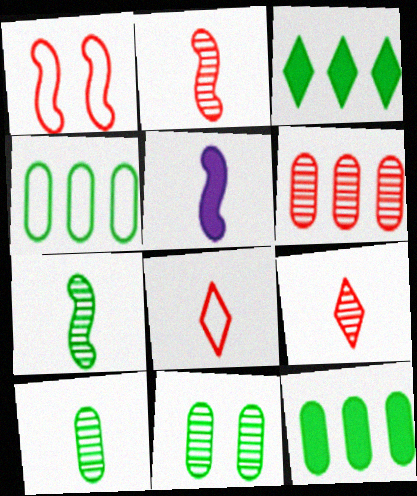[[5, 8, 10]]